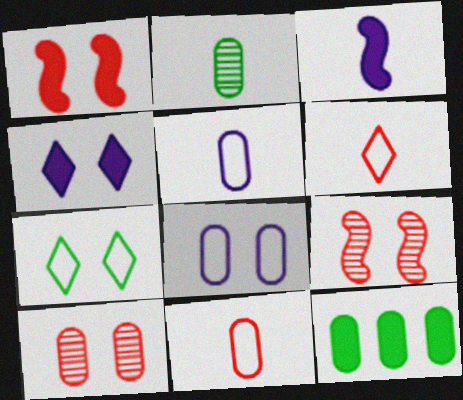[[2, 3, 6], 
[5, 10, 12]]